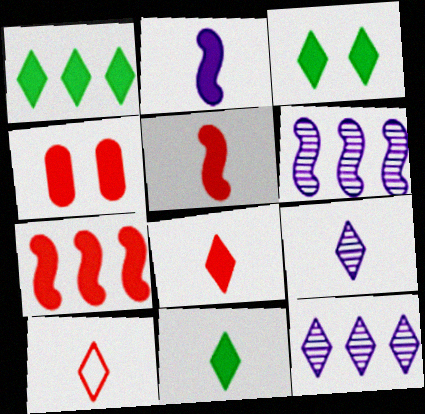[[1, 2, 4], 
[1, 3, 11], 
[3, 10, 12], 
[4, 7, 8], 
[9, 10, 11]]